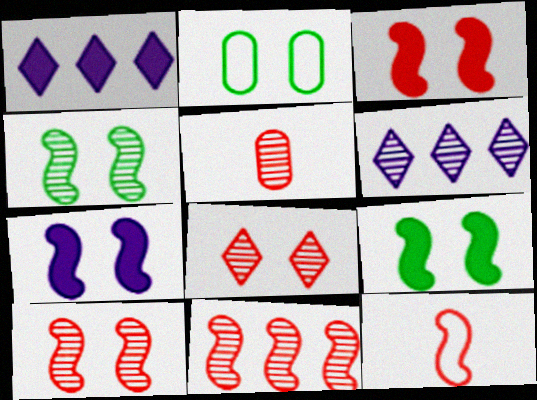[[2, 7, 8], 
[3, 7, 9], 
[3, 11, 12], 
[4, 5, 6], 
[5, 8, 11]]